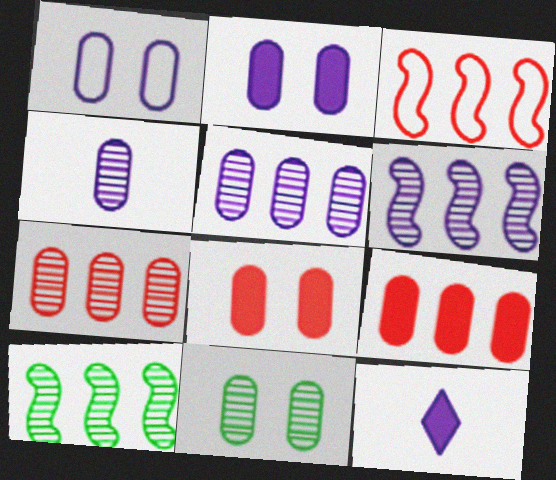[[1, 6, 12], 
[1, 8, 11], 
[3, 11, 12], 
[4, 7, 11]]